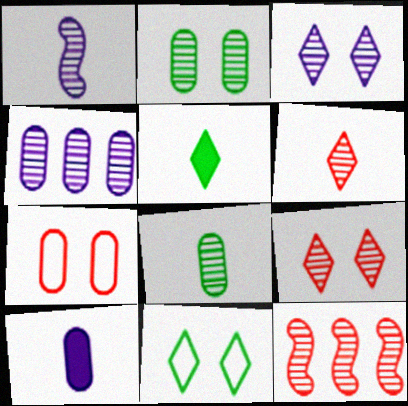[[1, 3, 4], 
[1, 6, 8], 
[3, 8, 12], 
[10, 11, 12]]